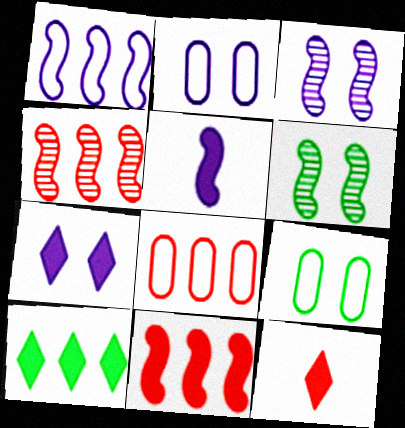[[1, 3, 5], 
[2, 3, 7], 
[7, 10, 12]]